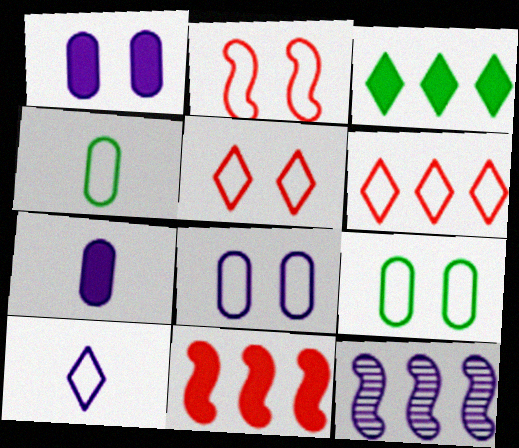[[1, 10, 12]]